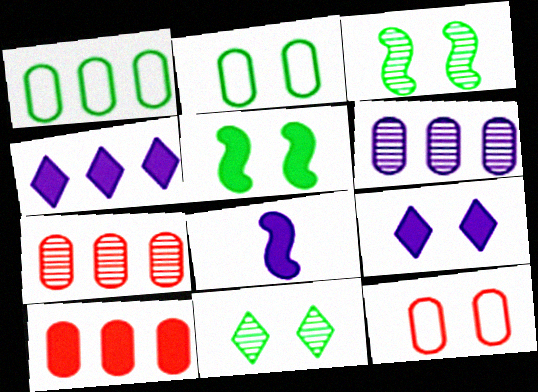[[1, 6, 10], 
[2, 5, 11], 
[3, 9, 12]]